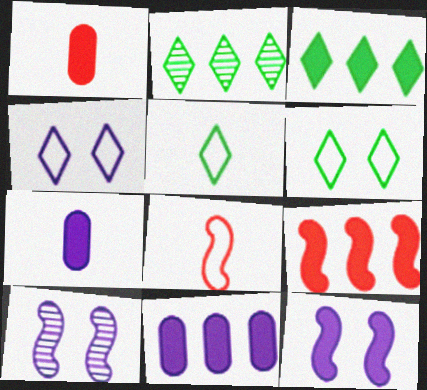[[1, 3, 12], 
[3, 9, 11]]